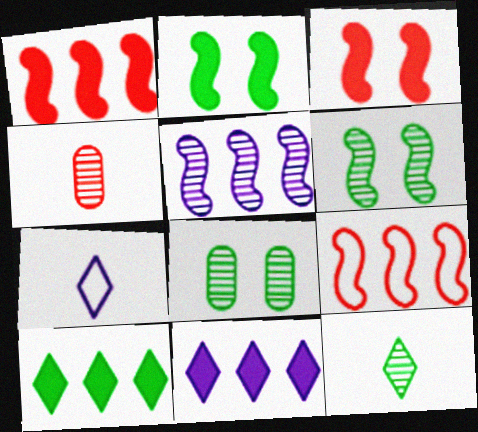[[1, 7, 8]]